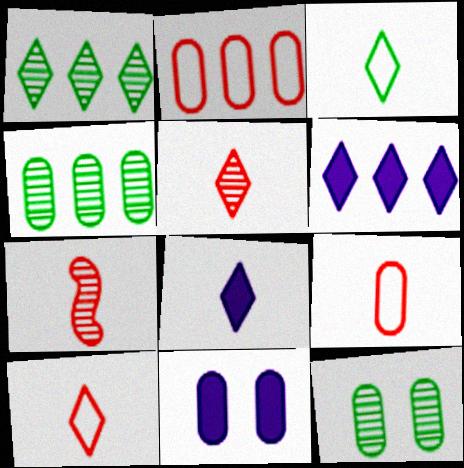[[3, 5, 8], 
[4, 9, 11]]